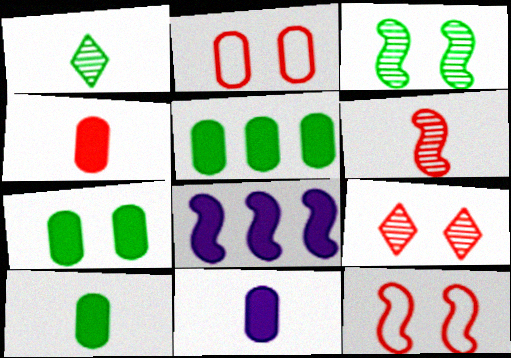[[1, 2, 8], 
[4, 10, 11], 
[5, 7, 10]]